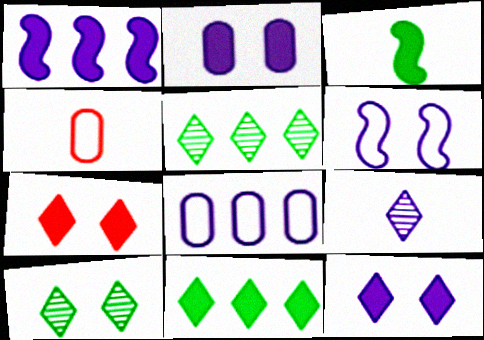[[1, 4, 10], 
[3, 4, 9]]